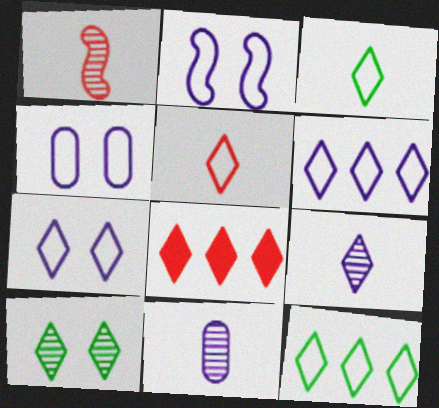[[2, 4, 7], 
[5, 7, 12]]